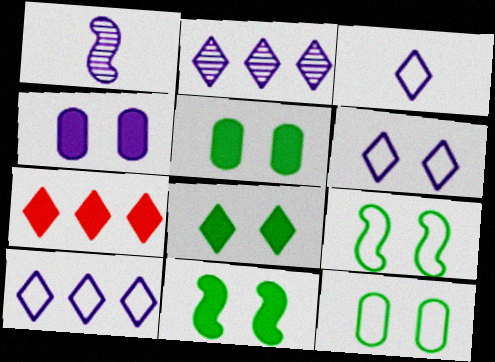[[1, 4, 10], 
[1, 7, 12], 
[3, 6, 10], 
[5, 8, 11]]